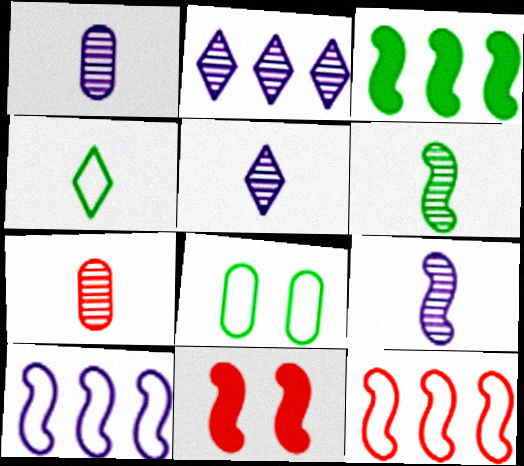[[1, 5, 9], 
[5, 6, 7], 
[6, 10, 11]]